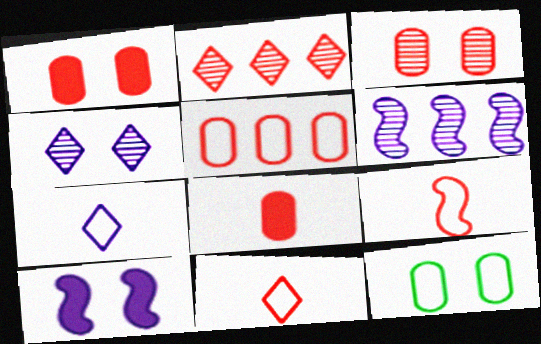[[1, 2, 9], 
[3, 5, 8]]